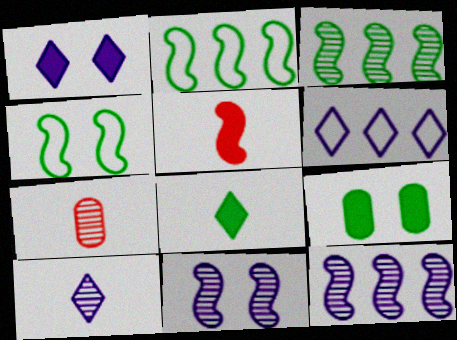[[1, 2, 7], 
[1, 6, 10], 
[2, 5, 11], 
[4, 5, 12]]